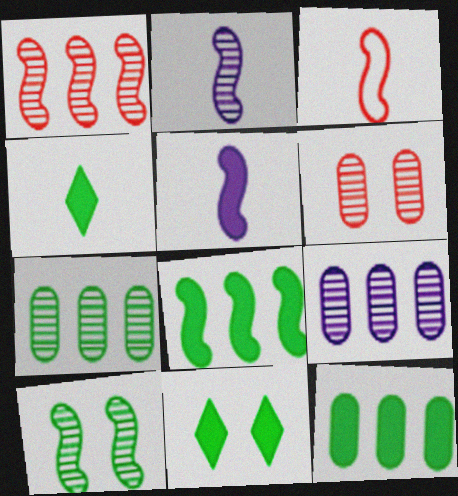[[1, 2, 10], 
[3, 9, 11]]